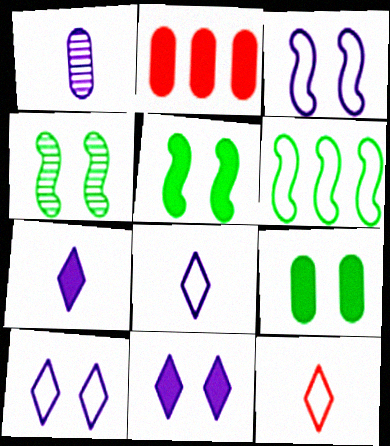[[2, 4, 8], 
[2, 5, 7]]